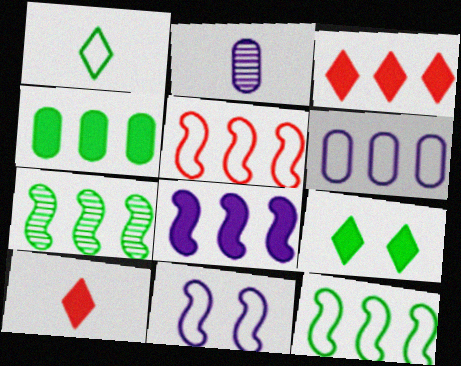[[2, 5, 9], 
[3, 4, 8], 
[3, 6, 7], 
[5, 7, 8]]